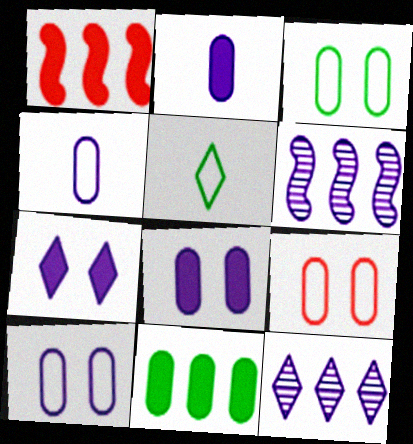[[3, 9, 10], 
[4, 6, 7]]